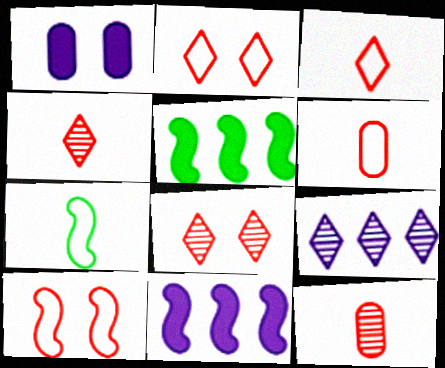[]